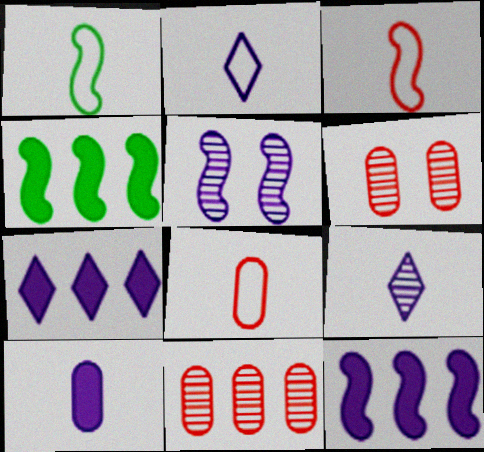[[1, 2, 8], 
[1, 6, 7], 
[2, 4, 6], 
[3, 4, 5]]